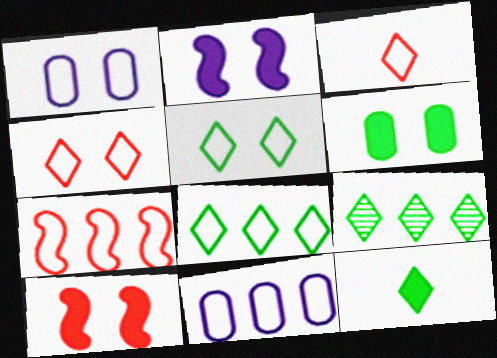[[5, 9, 12], 
[7, 8, 11]]